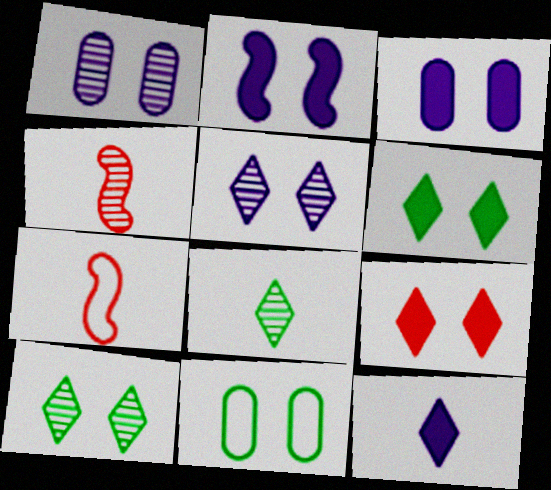[]